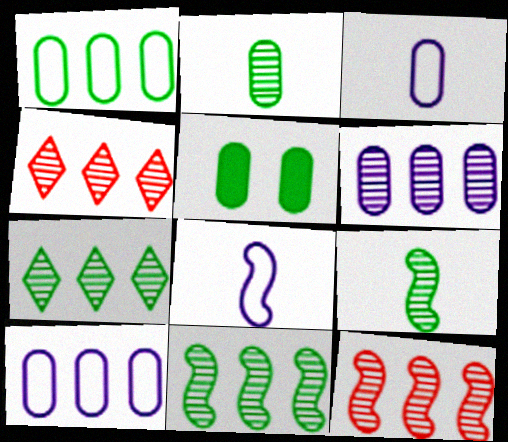[[1, 2, 5], 
[4, 5, 8], 
[4, 6, 11], 
[6, 7, 12]]